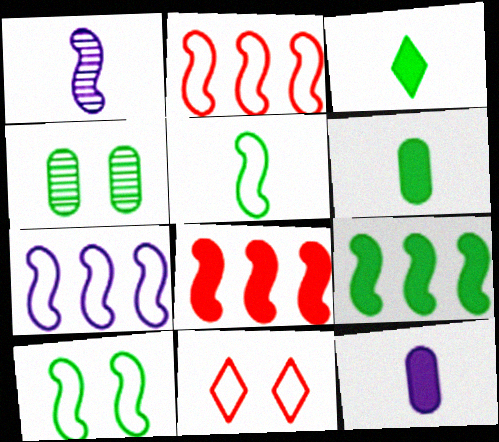[[1, 8, 10]]